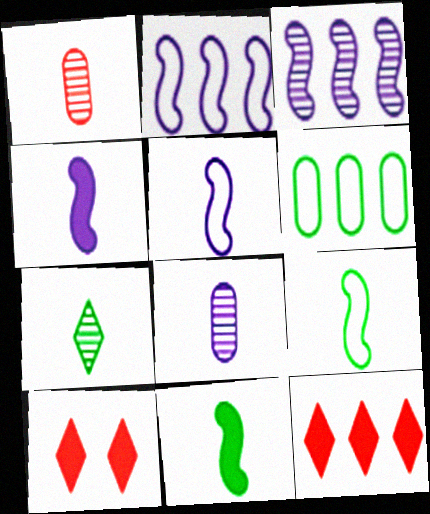[[3, 6, 12]]